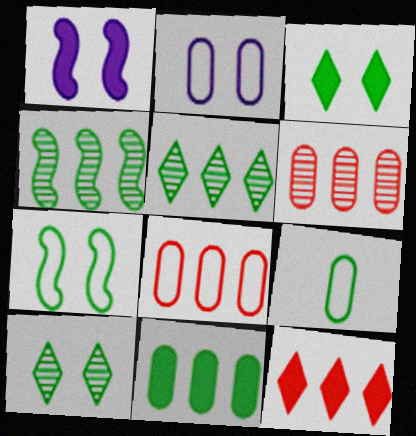[[2, 8, 9], 
[3, 4, 9]]